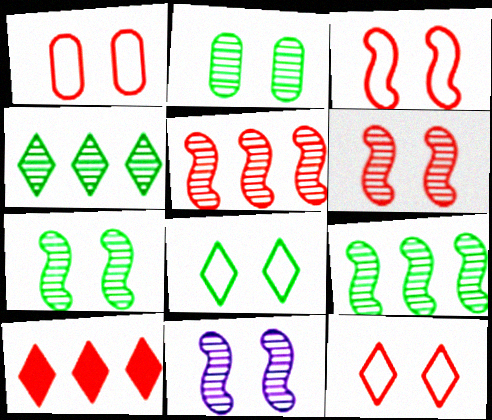[[1, 3, 12], 
[6, 7, 11]]